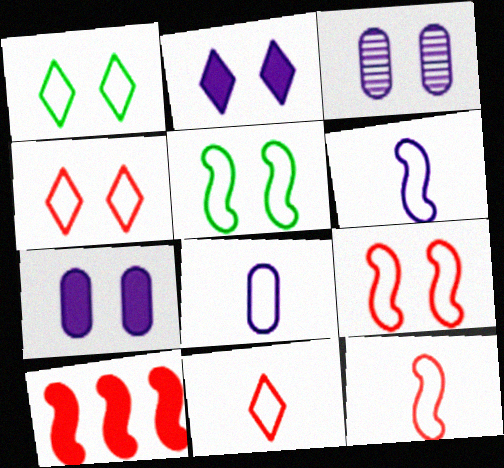[]